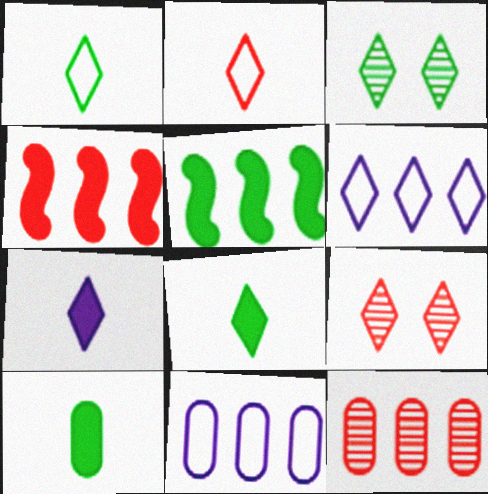[[5, 6, 12], 
[6, 8, 9]]